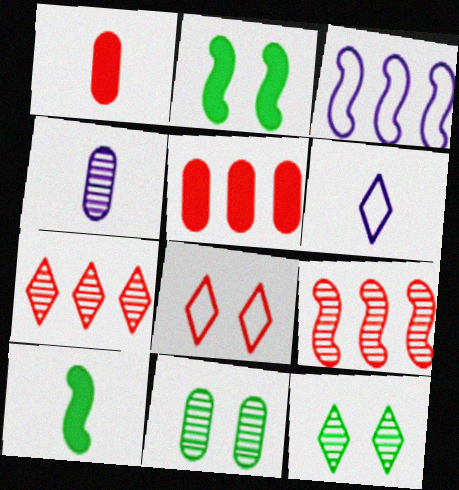[[1, 3, 12], 
[1, 8, 9], 
[4, 9, 12]]